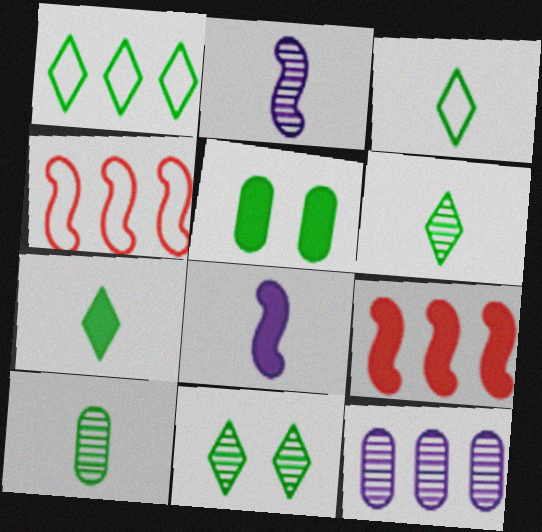[[1, 7, 11], 
[1, 9, 12], 
[3, 6, 7]]